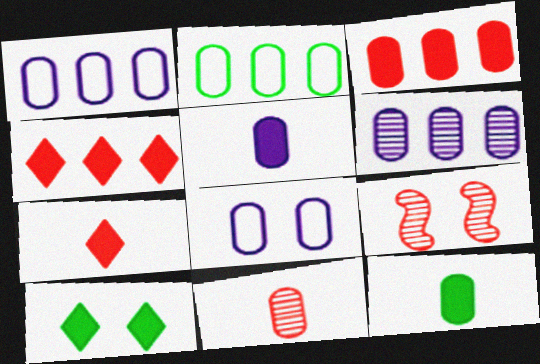[[2, 3, 6], 
[5, 6, 8], 
[8, 9, 10]]